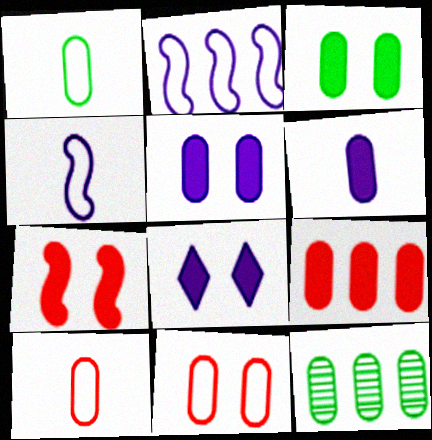[[1, 3, 12], 
[3, 6, 9], 
[3, 7, 8], 
[5, 10, 12], 
[6, 11, 12]]